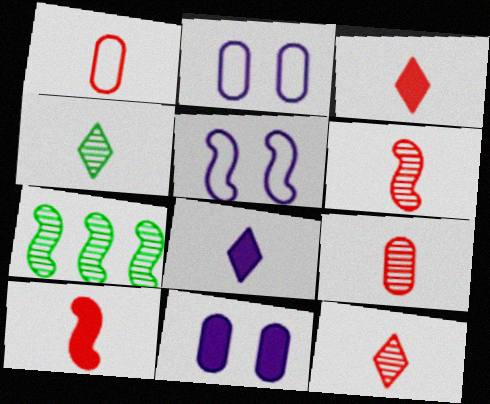[[1, 3, 6], 
[1, 10, 12], 
[2, 3, 7], 
[5, 7, 10], 
[6, 9, 12]]